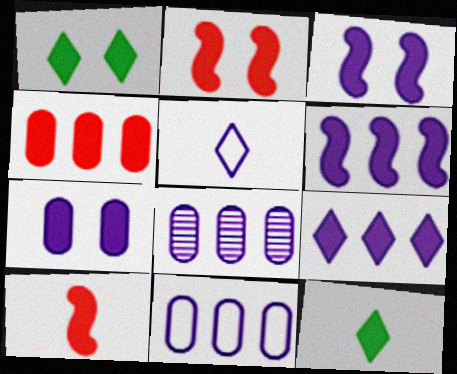[[1, 2, 7], 
[3, 4, 12], 
[3, 5, 8]]